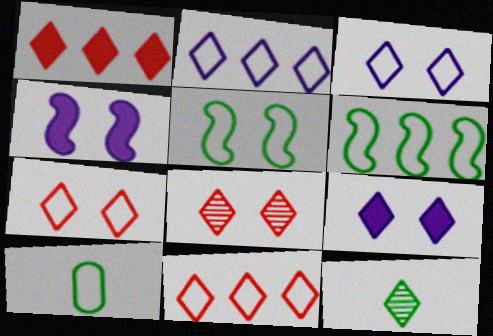[[1, 3, 12], 
[9, 11, 12]]